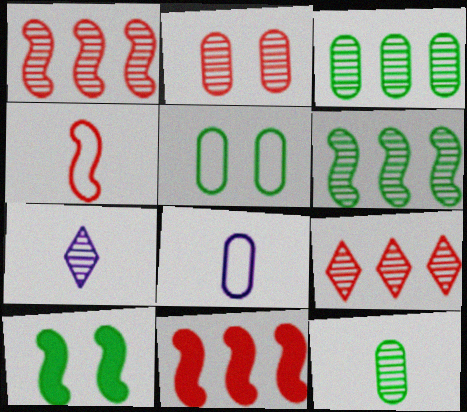[[2, 6, 7], 
[5, 7, 11], 
[8, 9, 10]]